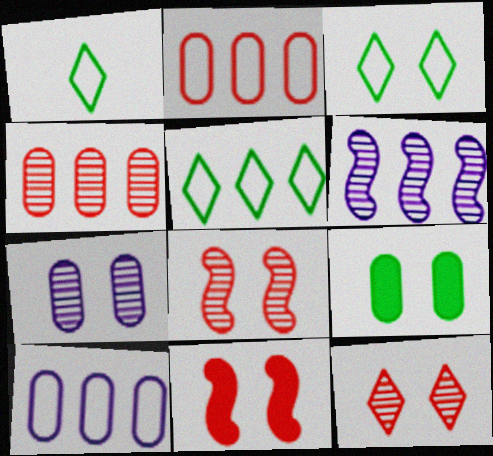[[1, 3, 5], 
[3, 7, 11]]